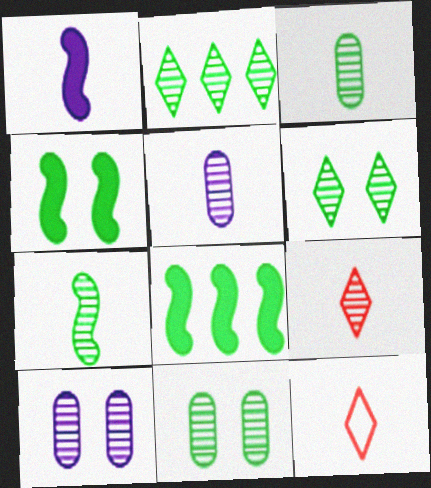[[1, 3, 12], 
[2, 7, 11], 
[5, 7, 9], 
[8, 10, 12]]